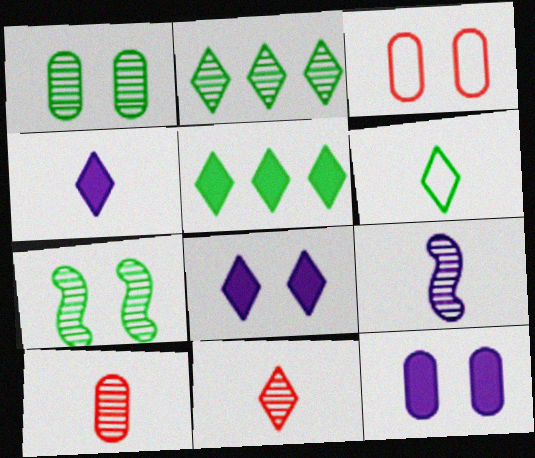[[1, 3, 12], 
[3, 5, 9], 
[3, 7, 8], 
[4, 6, 11]]